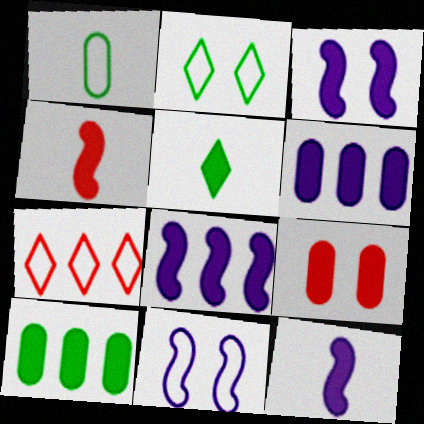[[1, 7, 11], 
[3, 8, 12], 
[5, 8, 9]]